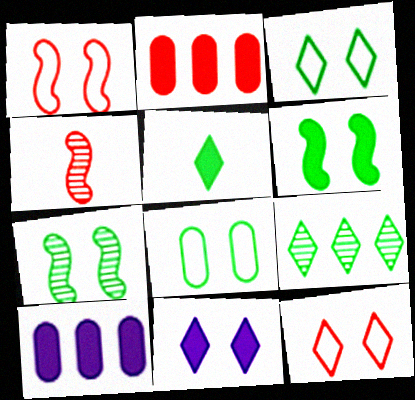[[2, 4, 12], 
[3, 4, 10], 
[3, 5, 9]]